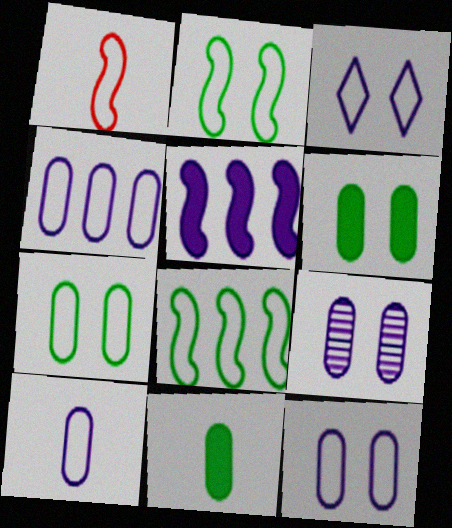[[4, 10, 12]]